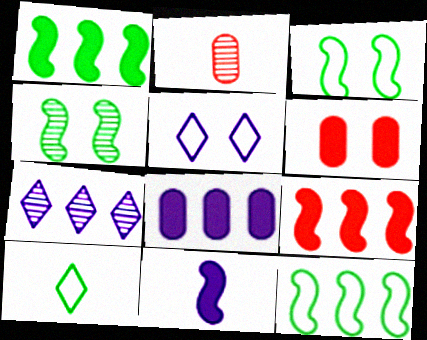[[1, 2, 5], 
[2, 4, 7], 
[2, 10, 11], 
[4, 5, 6]]